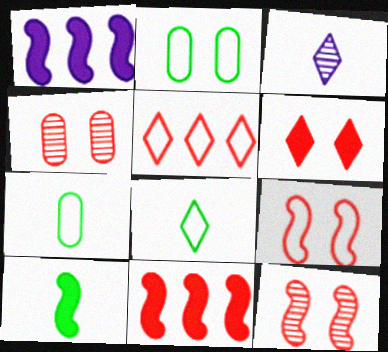[[1, 4, 8], 
[2, 3, 11], 
[4, 6, 9]]